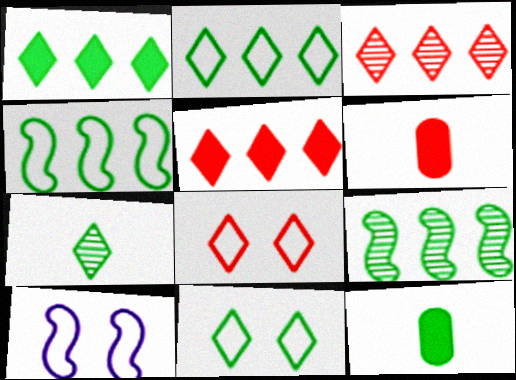[[1, 7, 11], 
[3, 10, 12], 
[9, 11, 12]]